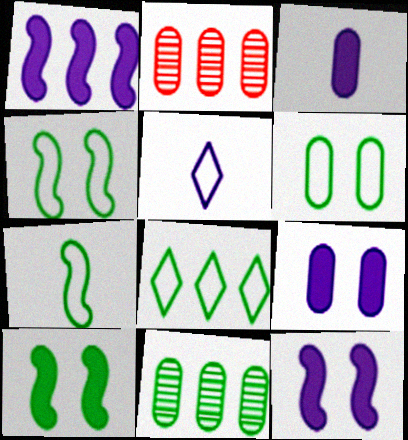[[1, 2, 8], 
[2, 3, 6], 
[2, 5, 10], 
[6, 7, 8]]